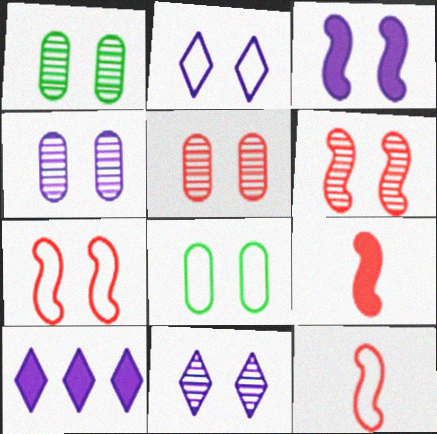[[1, 4, 5], 
[1, 6, 11], 
[1, 10, 12], 
[2, 3, 4], 
[2, 7, 8]]